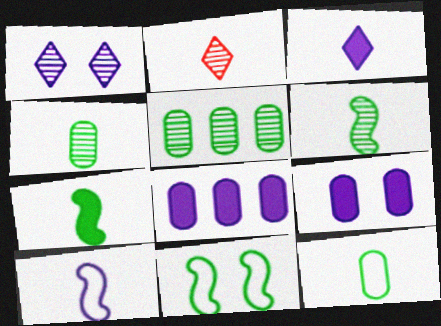[[1, 8, 10], 
[2, 8, 11]]